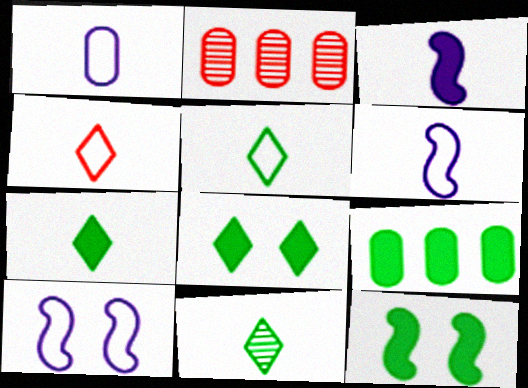[[2, 6, 8], 
[2, 7, 10], 
[5, 7, 11], 
[7, 9, 12]]